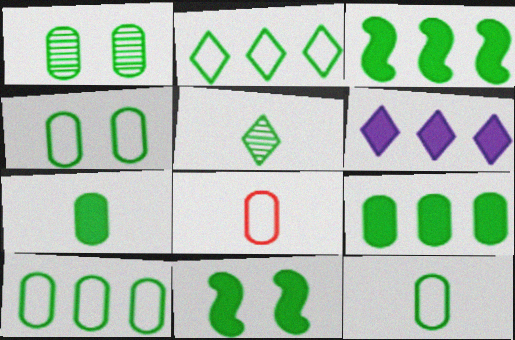[[1, 7, 10], 
[1, 9, 12], 
[3, 4, 5], 
[4, 10, 12], 
[5, 10, 11]]